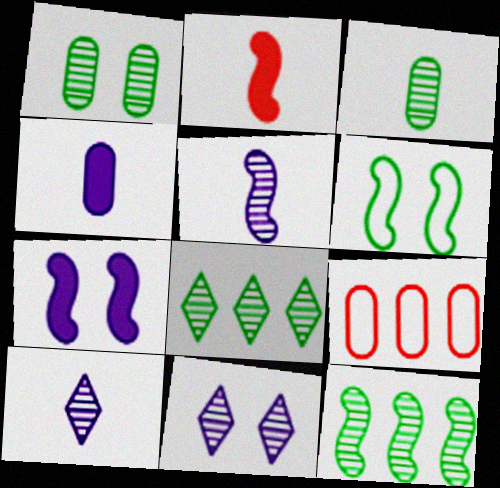[[1, 4, 9]]